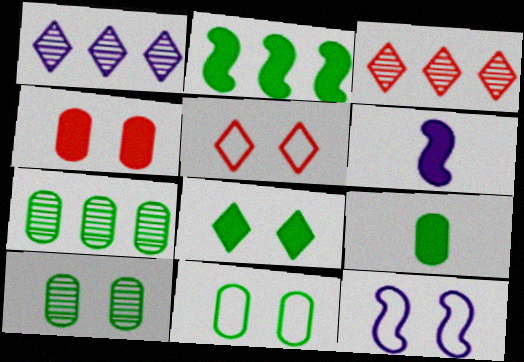[[2, 8, 9], 
[3, 6, 11], 
[3, 9, 12], 
[5, 6, 7], 
[5, 11, 12], 
[7, 9, 11]]